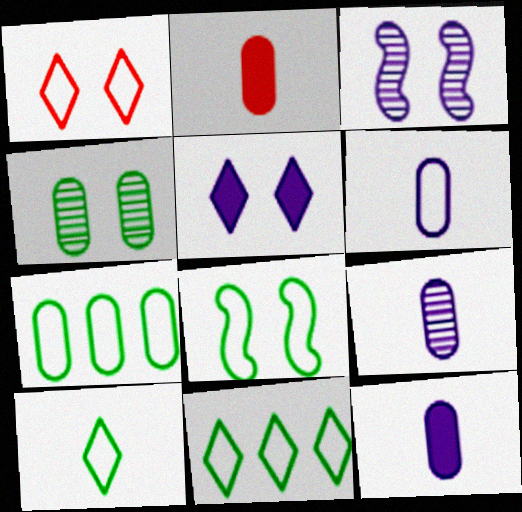[[2, 3, 11], 
[6, 9, 12], 
[7, 8, 10]]